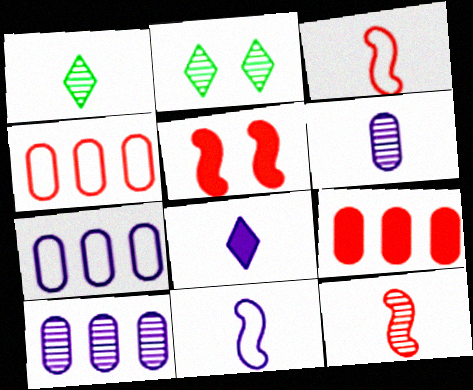[[1, 5, 7], 
[1, 6, 12], 
[2, 9, 11], 
[2, 10, 12], 
[6, 8, 11]]